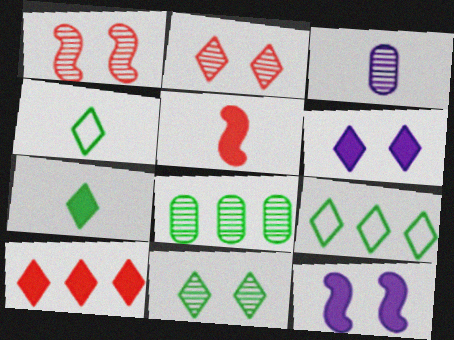[[3, 4, 5], 
[6, 7, 10], 
[7, 9, 11]]